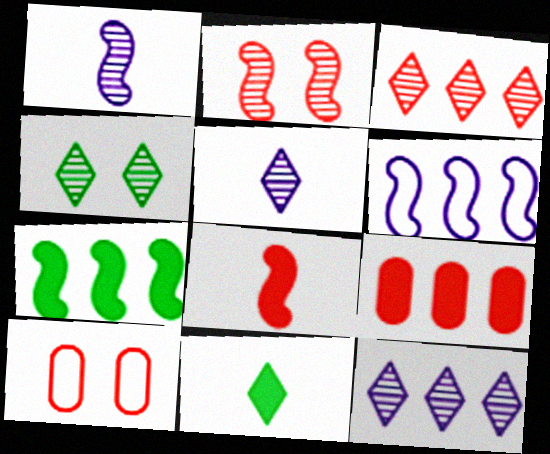[[3, 4, 5], 
[3, 8, 10], 
[5, 7, 10]]